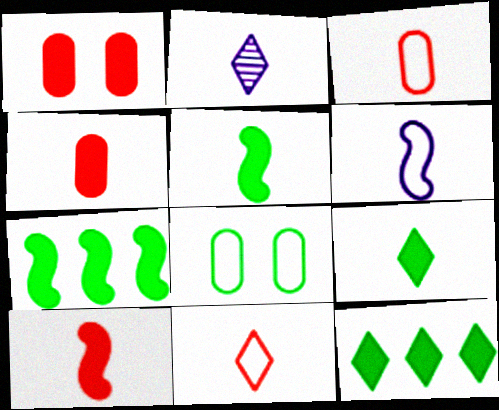[[2, 3, 5], 
[2, 9, 11]]